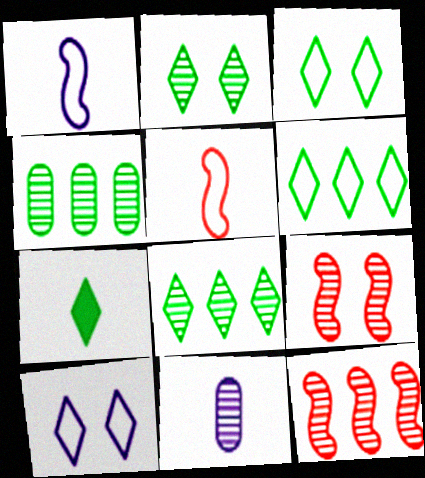[[2, 6, 7], 
[2, 11, 12], 
[3, 7, 8], 
[5, 7, 11], 
[8, 9, 11]]